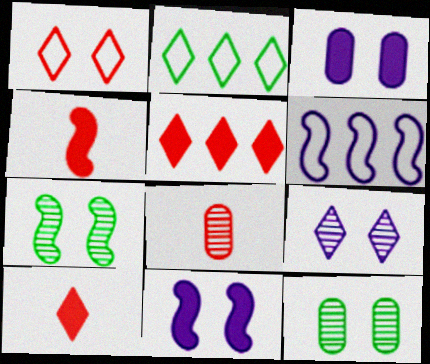[[1, 3, 7], 
[1, 11, 12], 
[2, 8, 11], 
[2, 9, 10], 
[4, 6, 7], 
[6, 10, 12]]